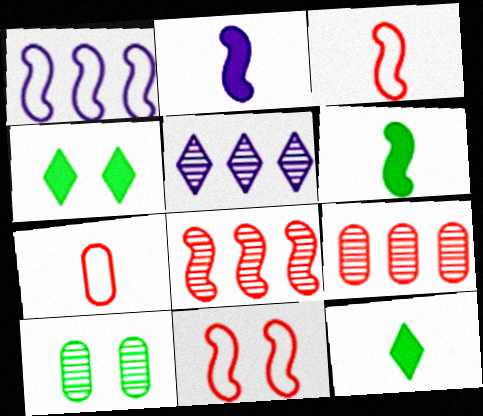[]